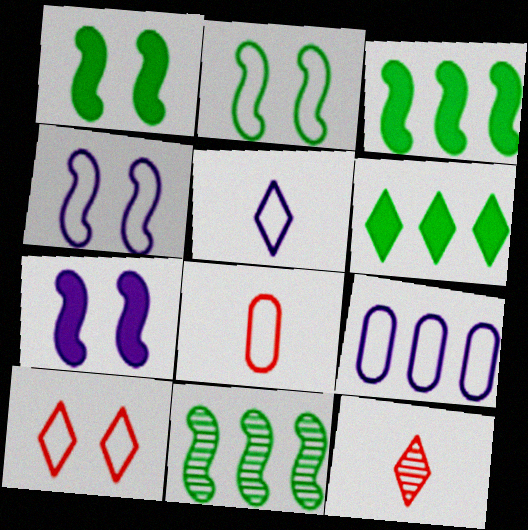[[1, 9, 12], 
[4, 5, 9]]